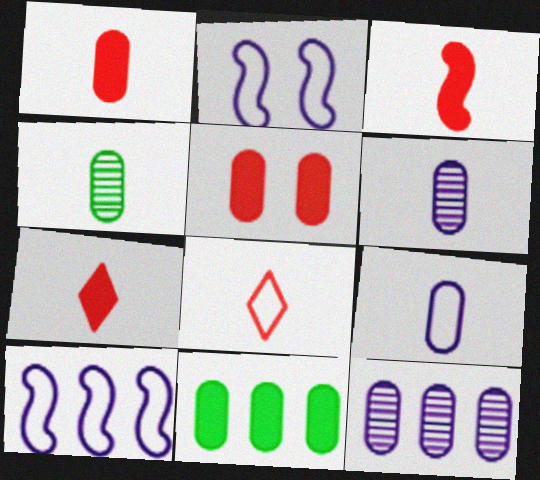[[1, 3, 7], 
[1, 4, 9]]